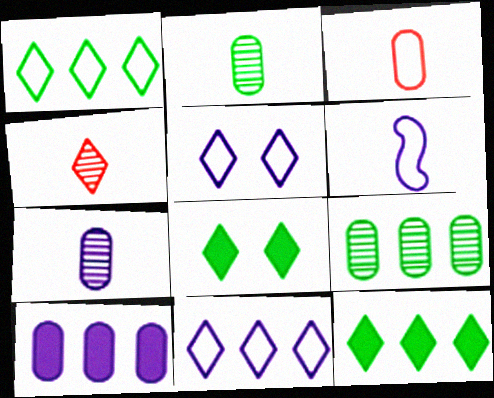[[4, 5, 12], 
[4, 8, 11]]